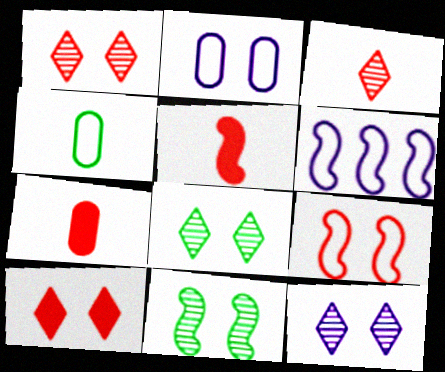[[1, 8, 12], 
[2, 10, 11], 
[5, 6, 11], 
[6, 7, 8]]